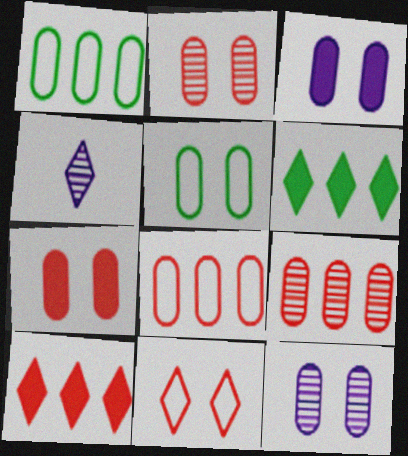[[2, 3, 5], 
[4, 6, 11], 
[5, 7, 12]]